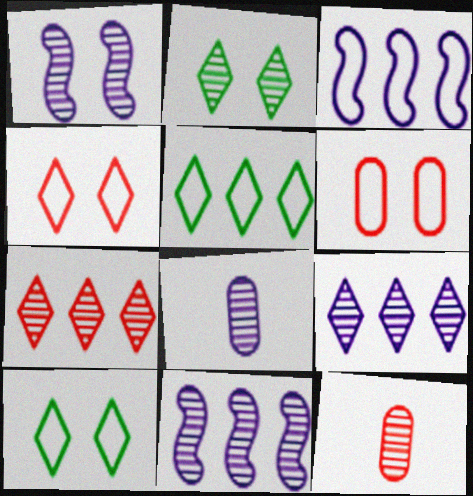[[1, 8, 9], 
[2, 11, 12]]